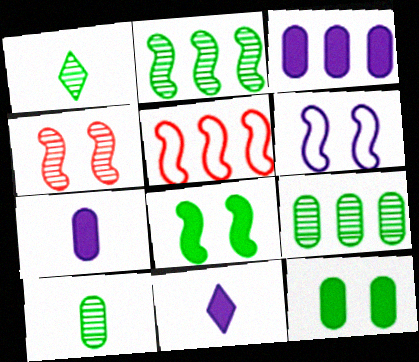[[4, 6, 8]]